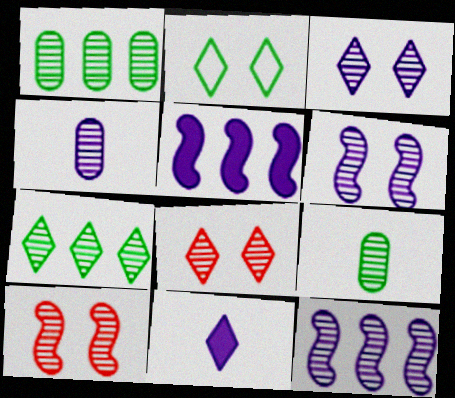[[3, 4, 12], 
[4, 7, 10], 
[8, 9, 12]]